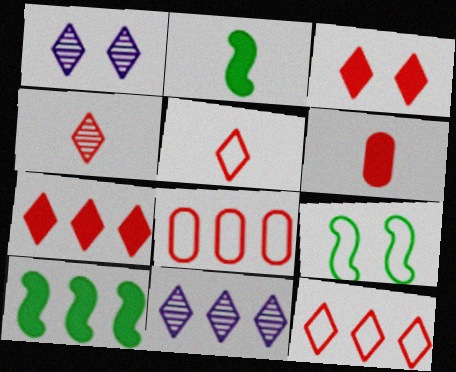[[1, 2, 8], 
[3, 4, 12], 
[6, 9, 11], 
[8, 10, 11]]